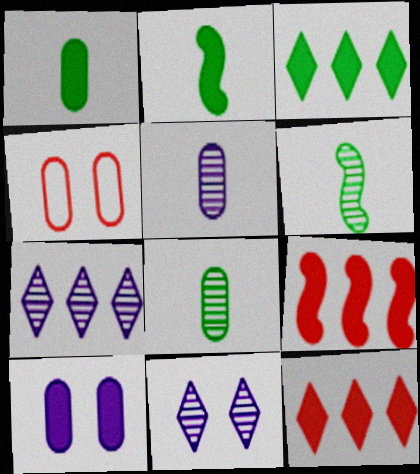[[2, 4, 7], 
[2, 10, 12]]